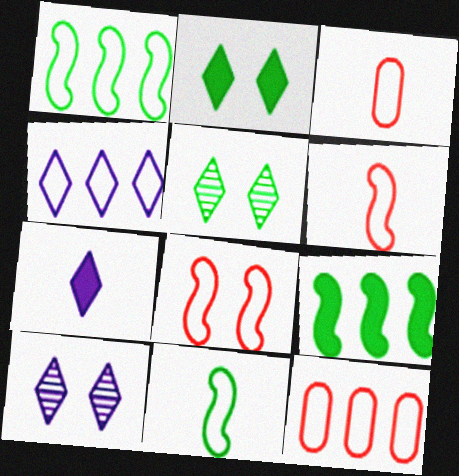[[1, 4, 12], 
[3, 9, 10], 
[4, 7, 10]]